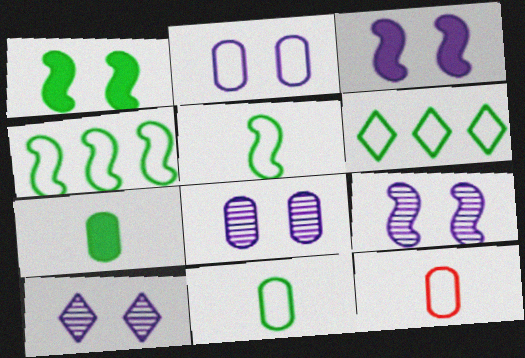[[2, 3, 10], 
[8, 9, 10]]